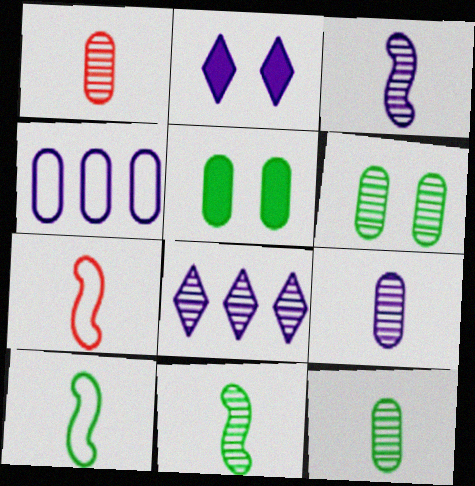[[1, 4, 5], 
[1, 9, 12], 
[2, 3, 4], 
[5, 7, 8]]